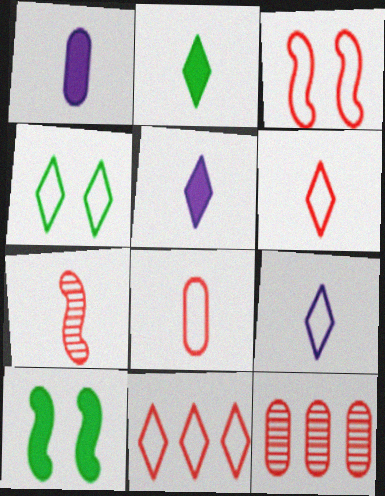[[3, 8, 11], 
[4, 9, 11], 
[9, 10, 12]]